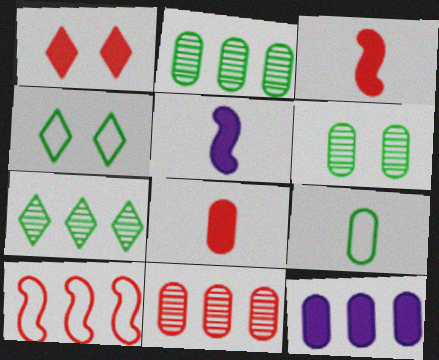[[4, 5, 11], 
[7, 10, 12]]